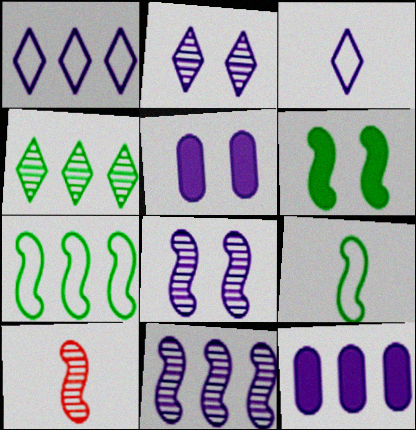[[1, 11, 12], 
[3, 5, 11], 
[3, 8, 12]]